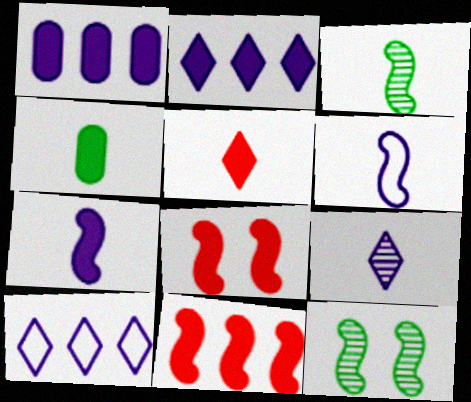[[2, 4, 8], 
[4, 5, 7], 
[6, 11, 12]]